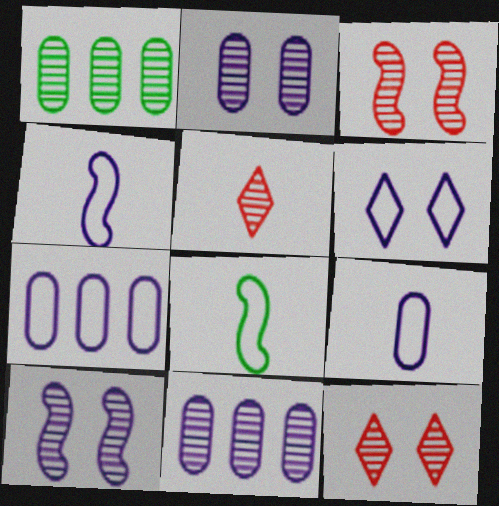[[1, 5, 10], 
[4, 6, 7]]